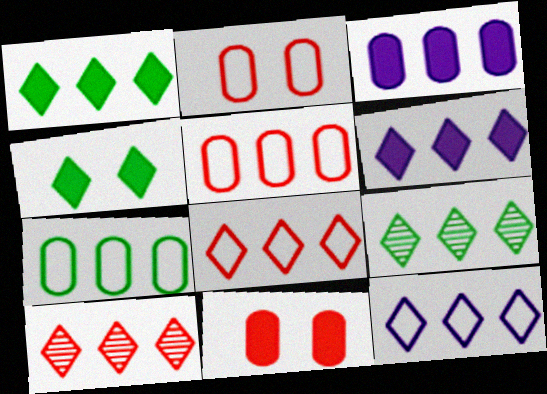[[1, 10, 12], 
[6, 8, 9]]